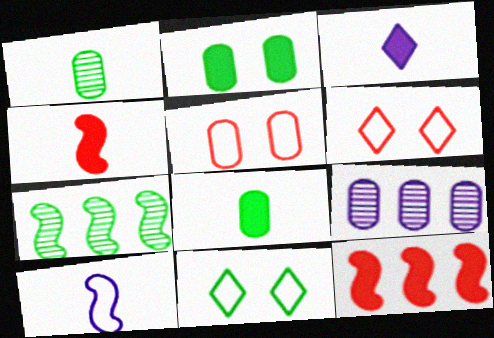[[2, 3, 12], 
[3, 4, 8], 
[3, 5, 7], 
[4, 9, 11], 
[5, 8, 9], 
[7, 8, 11]]